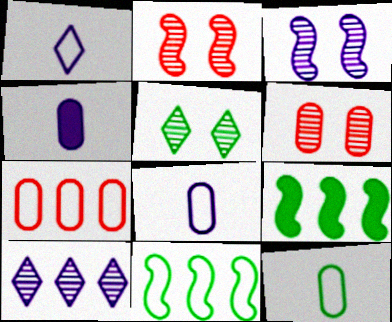[[1, 6, 9], 
[3, 5, 6], 
[5, 9, 12], 
[7, 9, 10]]